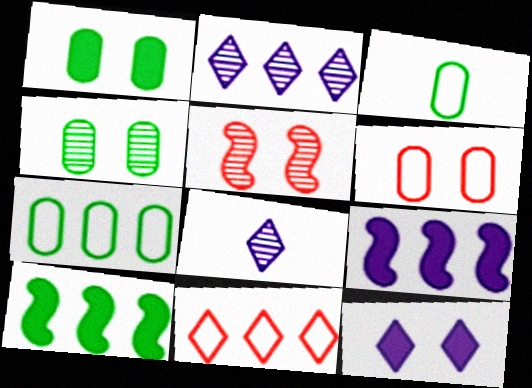[[6, 8, 10]]